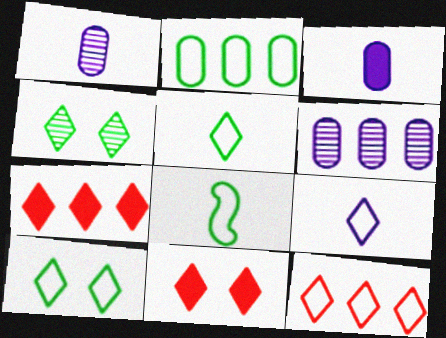[[2, 8, 10], 
[4, 7, 9], 
[6, 8, 11], 
[9, 10, 12]]